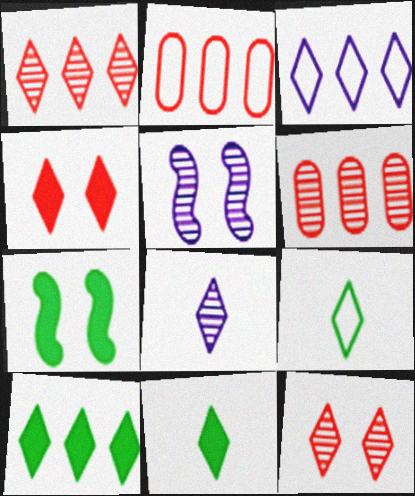[[1, 3, 10], 
[2, 5, 11], 
[2, 7, 8], 
[3, 11, 12]]